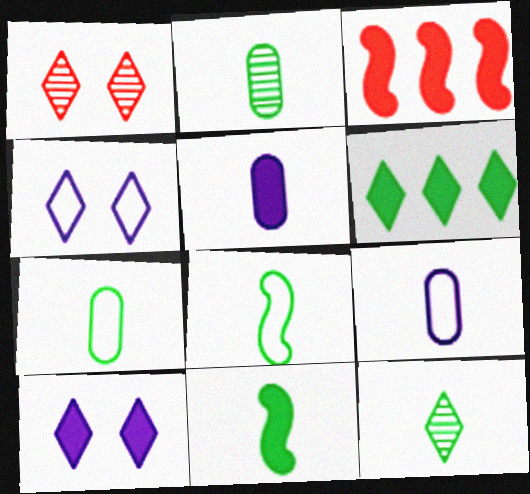[[2, 3, 4], 
[7, 11, 12]]